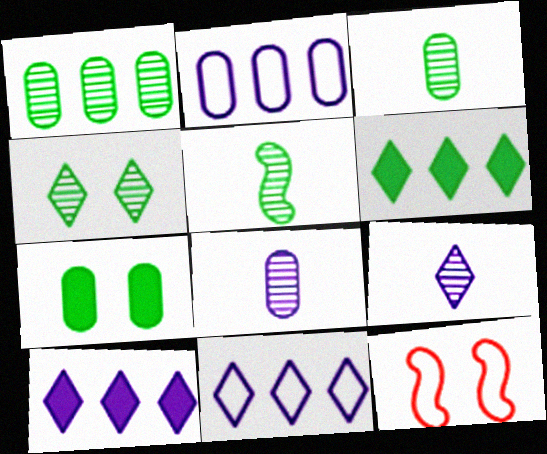[[1, 4, 5], 
[3, 10, 12], 
[6, 8, 12]]